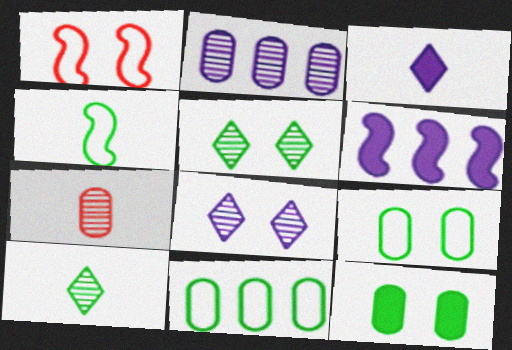[[1, 8, 12], 
[3, 4, 7]]